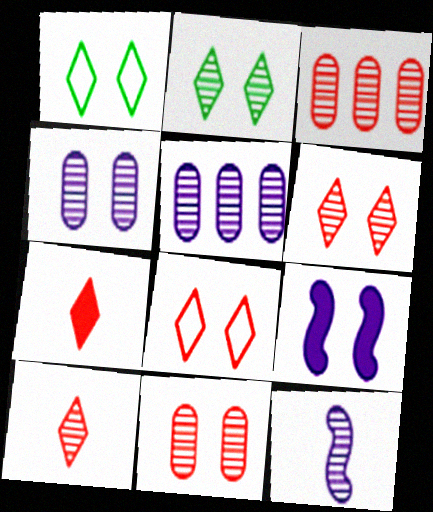[[1, 9, 11], 
[2, 3, 12]]